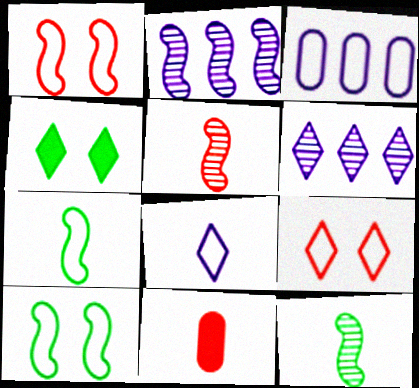[[3, 4, 5], 
[3, 7, 9], 
[6, 10, 11], 
[8, 11, 12]]